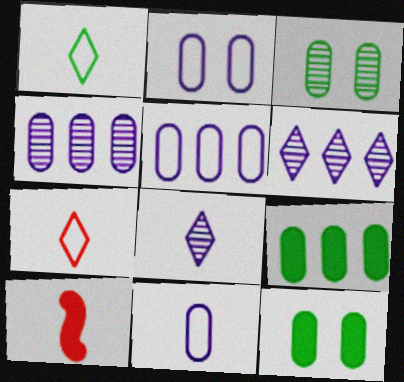[[2, 5, 11]]